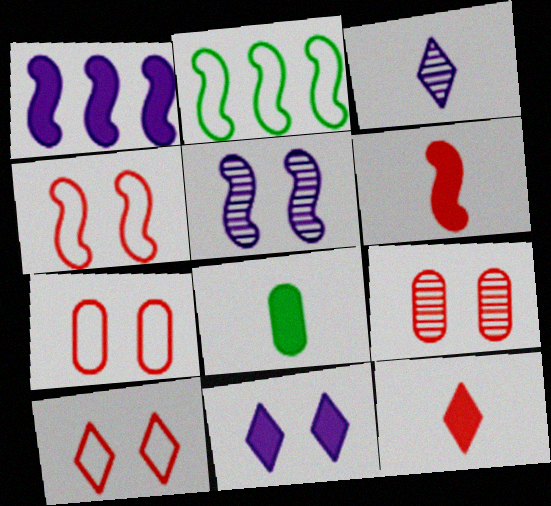[[2, 5, 6], 
[4, 7, 10]]